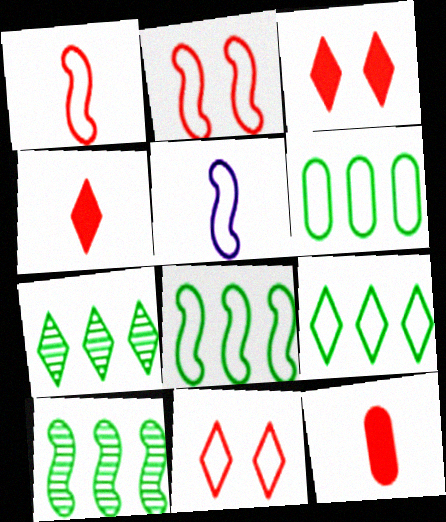[[2, 5, 8], 
[5, 6, 11], 
[6, 8, 9]]